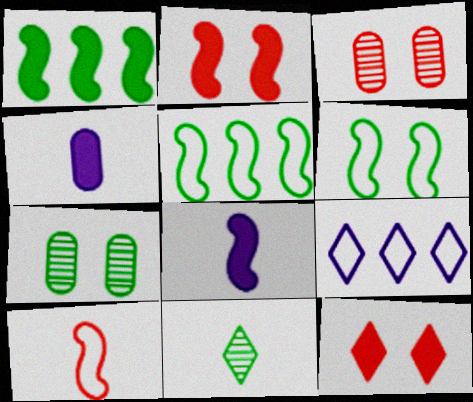[[1, 2, 8], 
[1, 4, 12], 
[4, 10, 11], 
[9, 11, 12]]